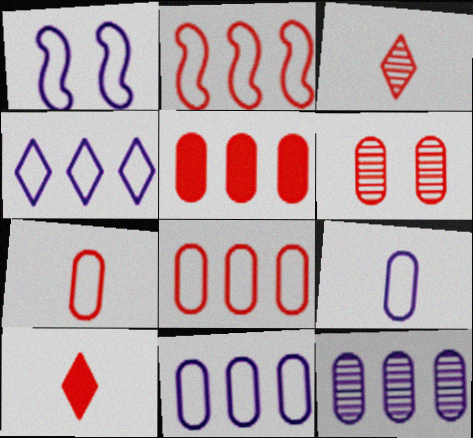[[1, 4, 9], 
[2, 6, 10], 
[5, 6, 7]]